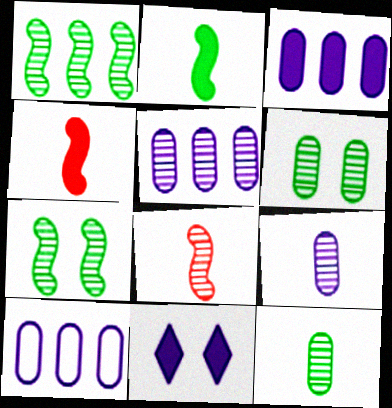[[3, 5, 10]]